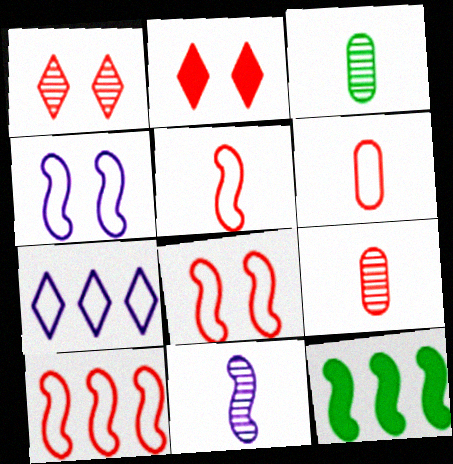[[2, 9, 10], 
[5, 8, 10], 
[8, 11, 12]]